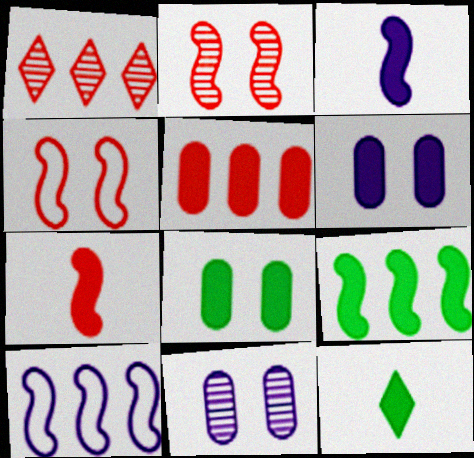[[8, 9, 12]]